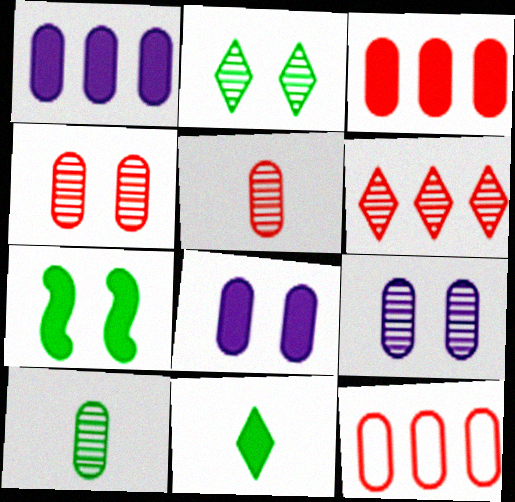[[8, 10, 12]]